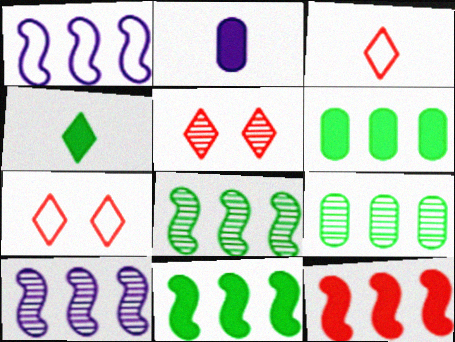[[1, 8, 12], 
[2, 7, 8]]